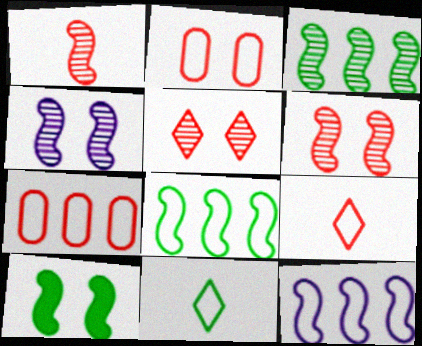[[1, 3, 4], 
[1, 10, 12], 
[2, 11, 12]]